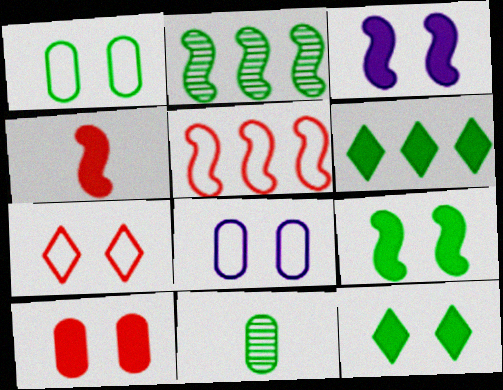[[3, 10, 12]]